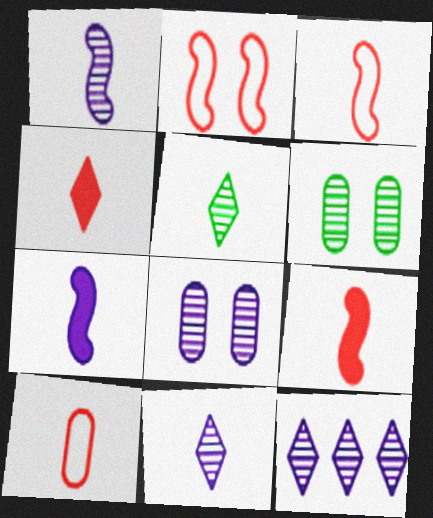[[1, 8, 12], 
[5, 7, 10]]